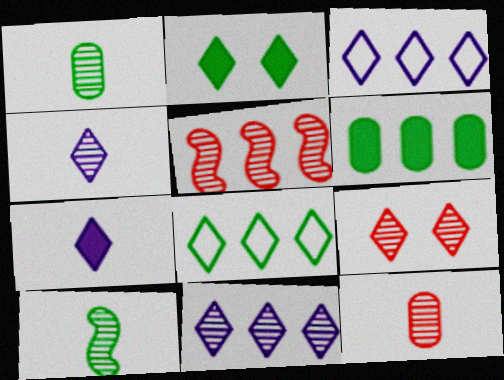[[3, 5, 6], 
[4, 10, 12], 
[5, 9, 12], 
[7, 8, 9]]